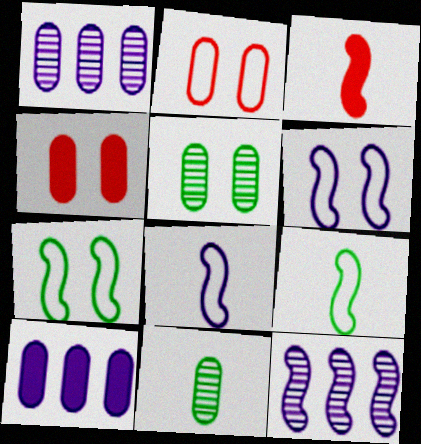[[2, 10, 11], 
[3, 7, 12]]